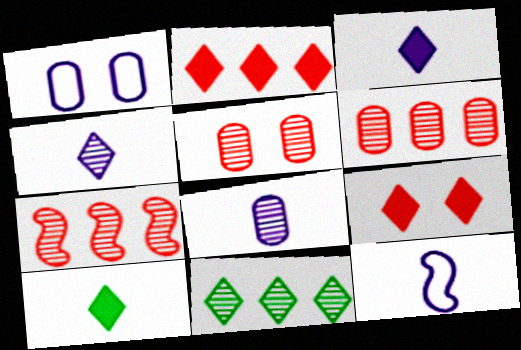[[1, 7, 10], 
[3, 8, 12]]